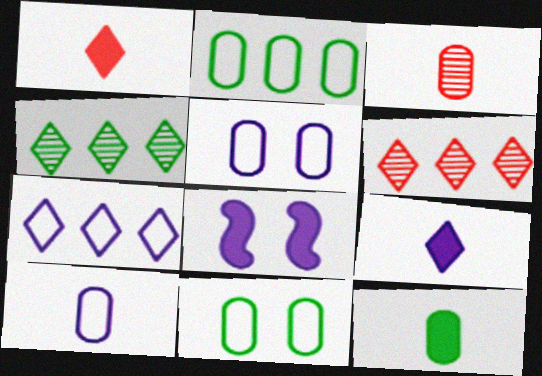[[3, 10, 12]]